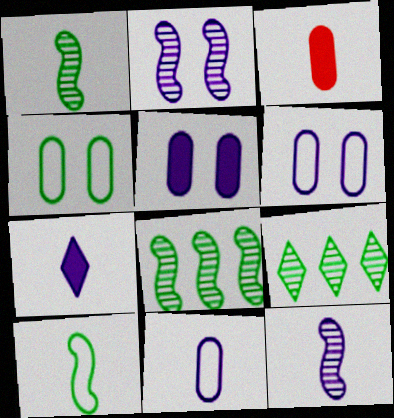[[7, 11, 12]]